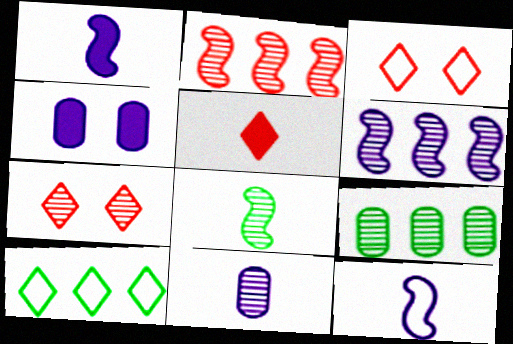[[1, 3, 9]]